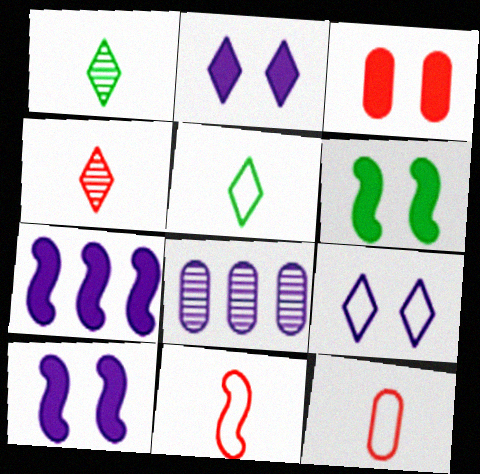[[2, 3, 6]]